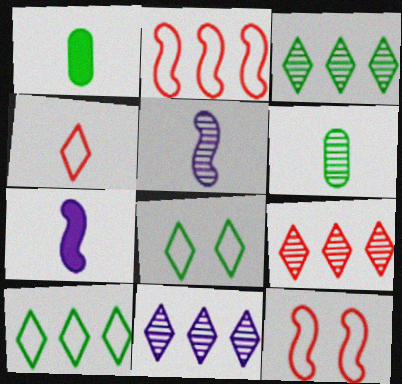[[1, 4, 5], 
[1, 11, 12], 
[3, 9, 11], 
[4, 6, 7]]